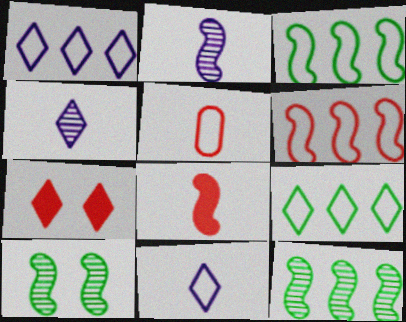[[4, 7, 9]]